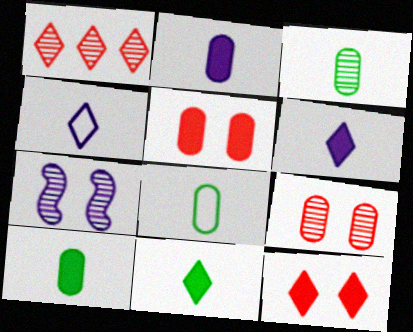[[1, 3, 7], 
[3, 8, 10]]